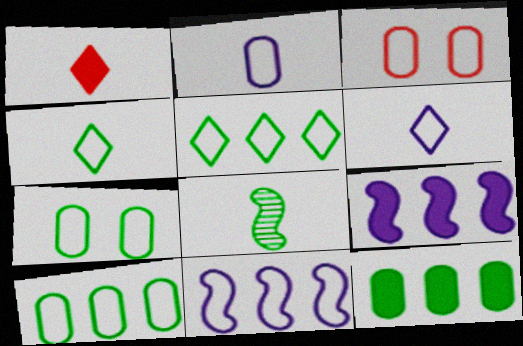[[1, 2, 8], 
[2, 3, 10], 
[3, 4, 11]]